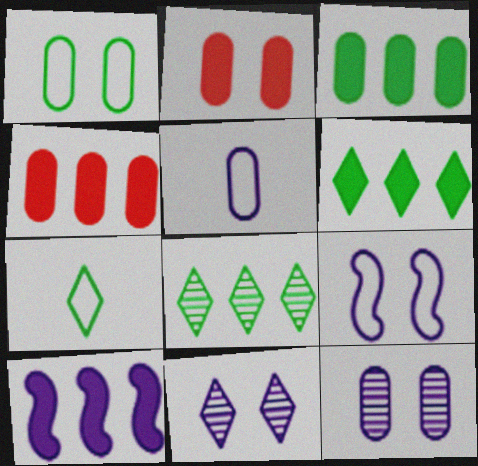[[1, 2, 12], 
[4, 6, 10], 
[5, 10, 11]]